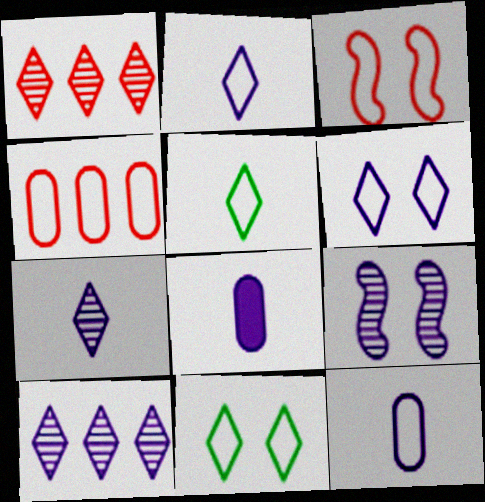[]